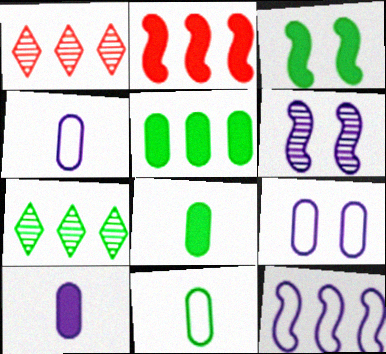[[1, 3, 4], 
[1, 5, 12], 
[3, 7, 11]]